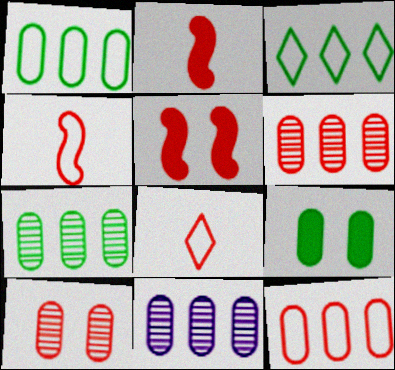[[5, 6, 8], 
[6, 7, 11]]